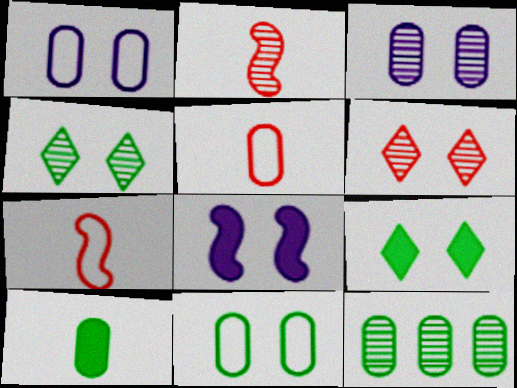[[6, 8, 11], 
[10, 11, 12]]